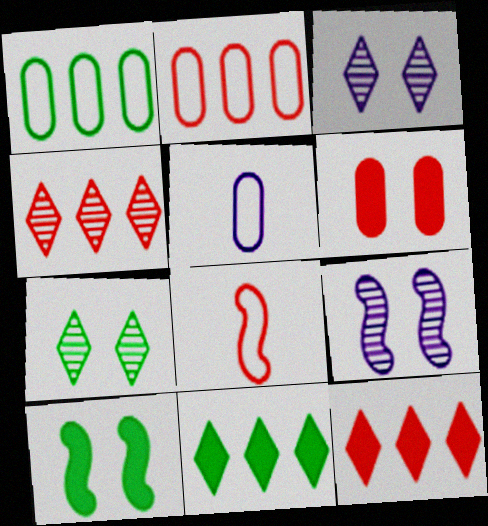[[4, 5, 10], 
[4, 6, 8]]